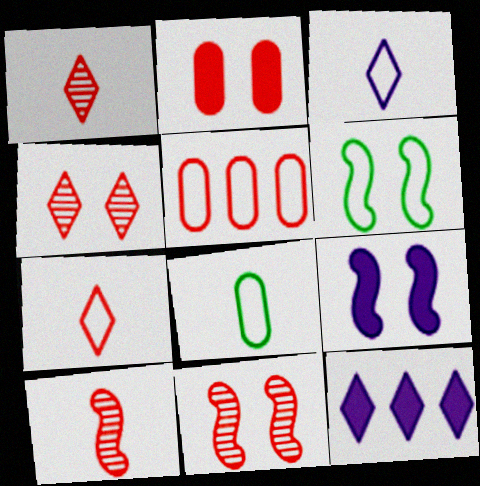[[3, 5, 6], 
[6, 9, 11], 
[8, 11, 12]]